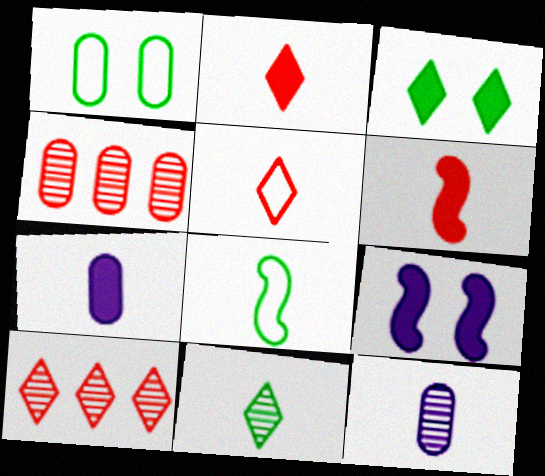[[1, 4, 7], 
[2, 8, 12]]